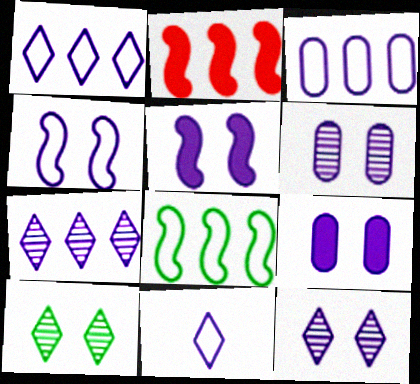[[3, 4, 11], 
[4, 9, 12]]